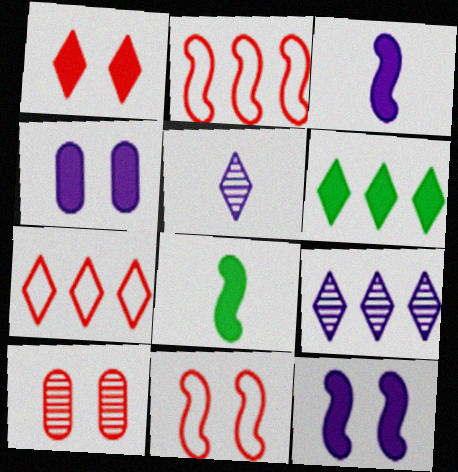[[1, 10, 11], 
[6, 7, 9]]